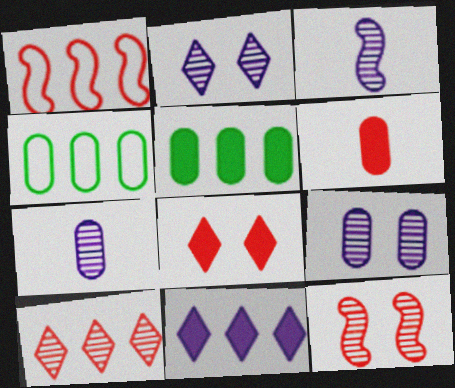[[3, 4, 8], 
[4, 6, 9]]